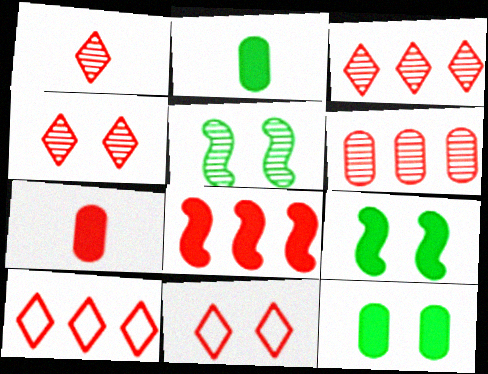[[1, 3, 4], 
[6, 8, 10]]